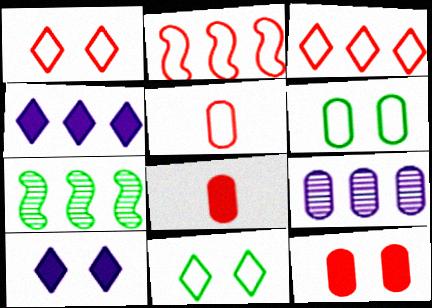[[1, 2, 5], 
[5, 7, 10], 
[6, 8, 9]]